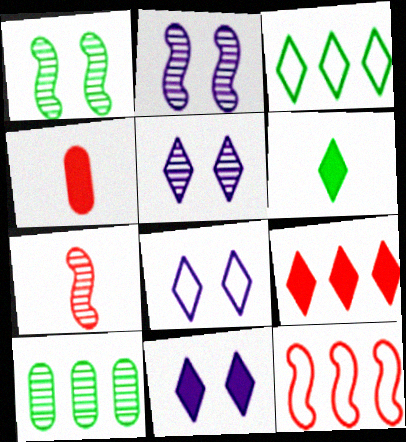[[2, 3, 4], 
[5, 7, 10], 
[5, 8, 11], 
[6, 9, 11]]